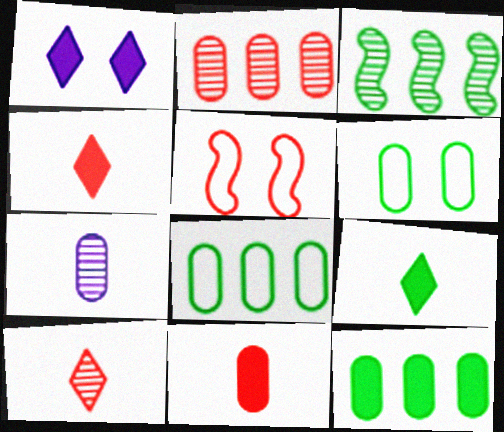[[2, 4, 5], 
[3, 6, 9]]